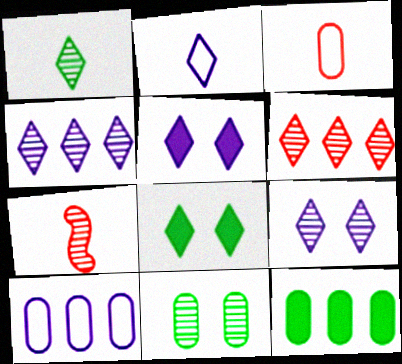[[1, 6, 9], 
[2, 4, 5], 
[2, 6, 8], 
[4, 7, 11], 
[7, 8, 10]]